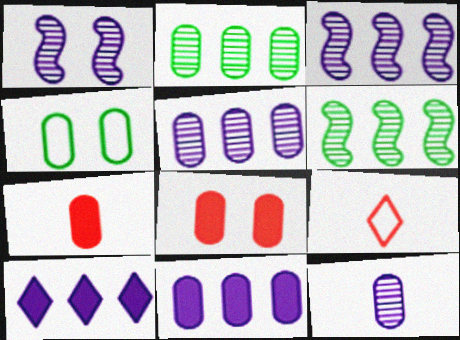[[4, 5, 7]]